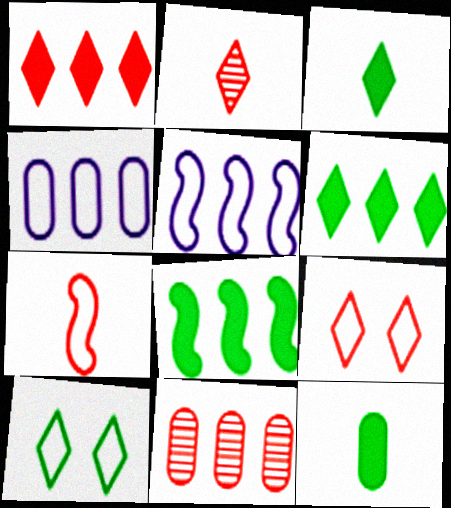[[1, 2, 9], 
[4, 7, 10], 
[5, 6, 11]]